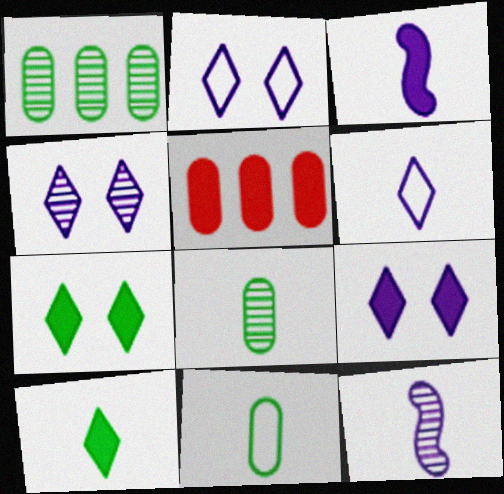[[2, 4, 9], 
[3, 5, 7]]